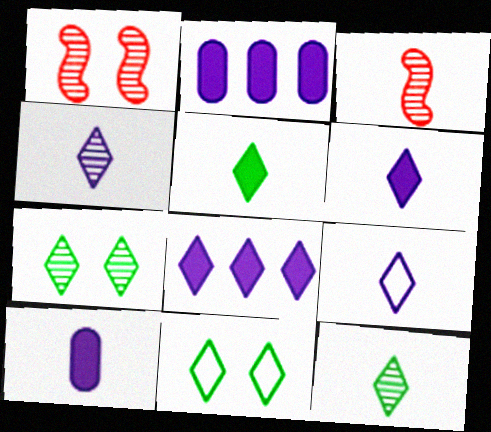[[2, 3, 11], 
[4, 6, 9]]